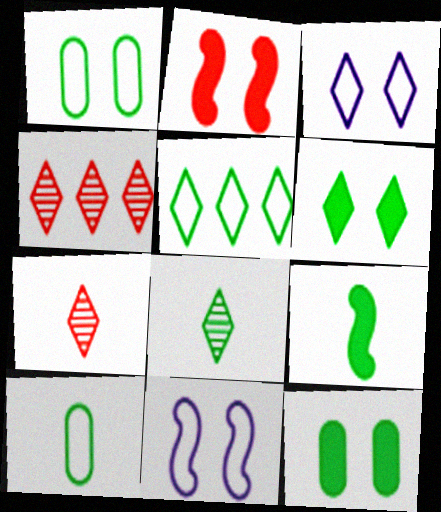[[5, 6, 8], 
[8, 9, 10]]